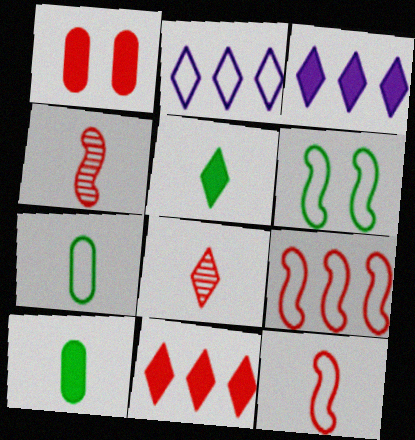[[1, 8, 9]]